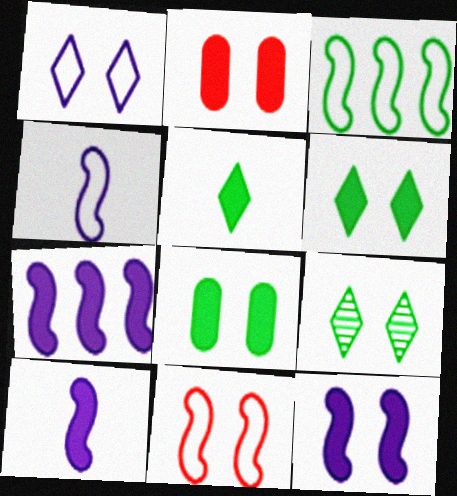[[2, 5, 7], 
[2, 6, 12], 
[3, 4, 11], 
[7, 10, 12]]